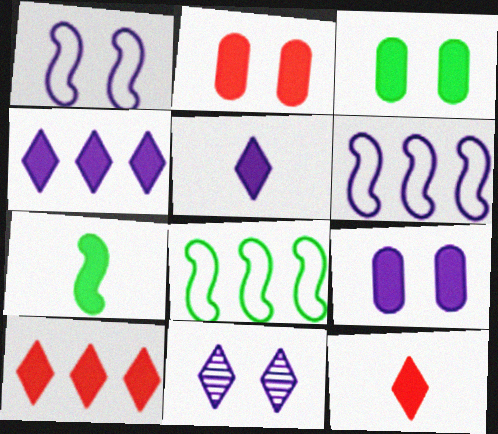[[1, 9, 11], 
[2, 3, 9], 
[2, 4, 7], 
[7, 9, 10]]